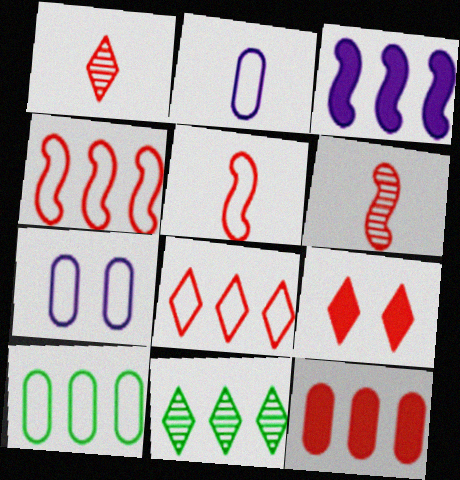[[1, 8, 9]]